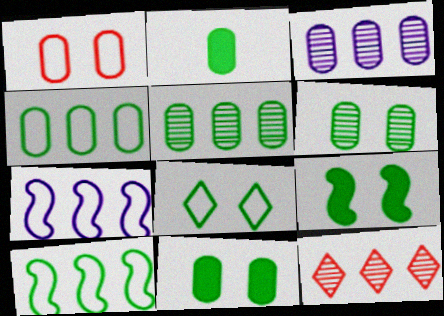[[1, 2, 3], 
[2, 4, 6], 
[6, 8, 9]]